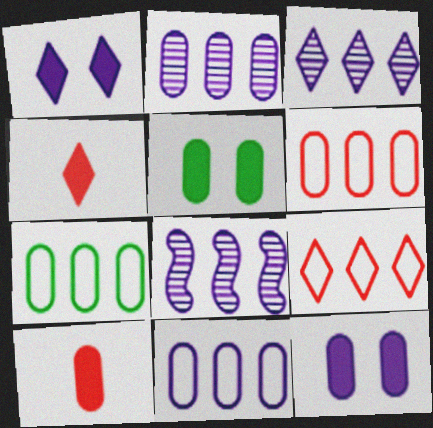[[2, 3, 8], 
[6, 7, 11]]